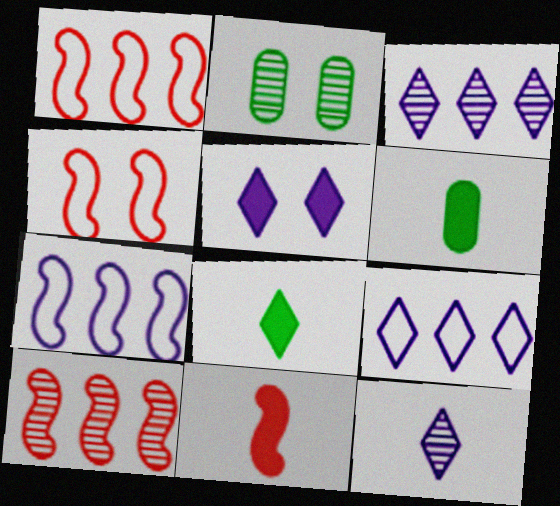[[2, 4, 5], 
[2, 9, 11], 
[2, 10, 12], 
[3, 4, 6], 
[4, 10, 11], 
[5, 9, 12]]